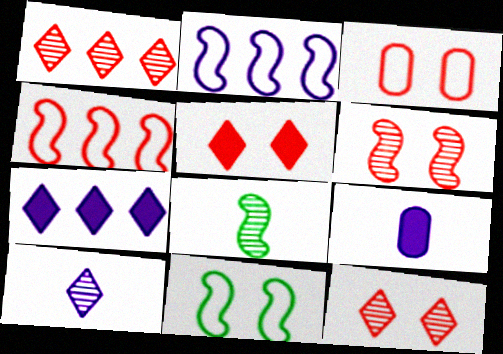[[1, 9, 11], 
[3, 5, 6], 
[3, 7, 8]]